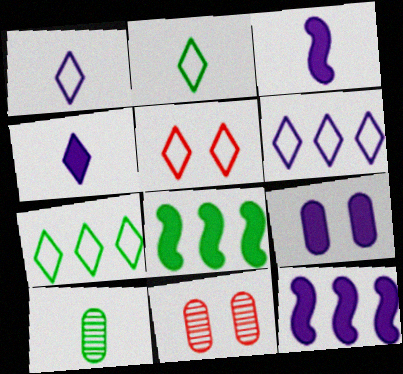[[1, 5, 7], 
[1, 8, 11], 
[2, 5, 6], 
[2, 11, 12], 
[3, 7, 11], 
[4, 9, 12], 
[5, 10, 12]]